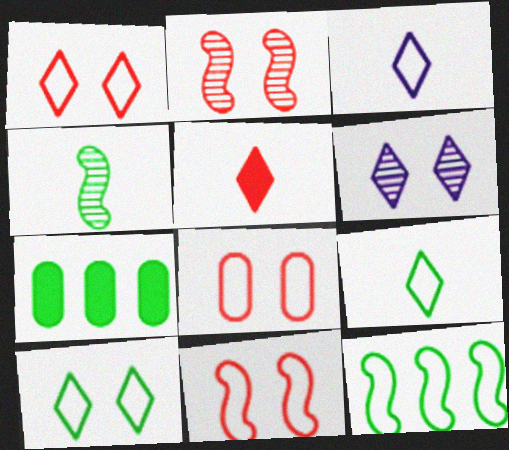[[1, 8, 11], 
[2, 3, 7], 
[3, 8, 12], 
[4, 7, 10]]